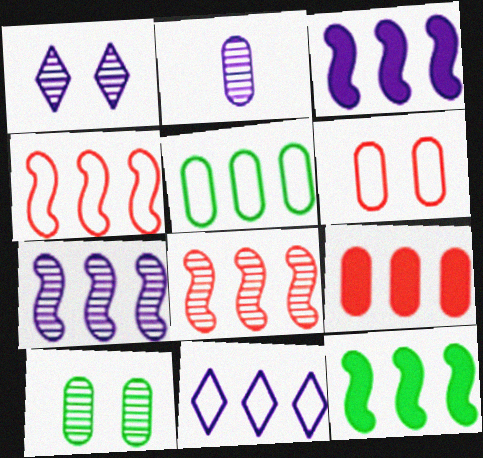[[1, 2, 7], 
[4, 5, 11], 
[4, 7, 12]]